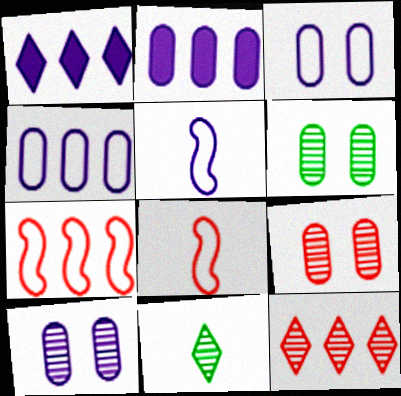[[1, 5, 10], 
[1, 6, 8], 
[6, 9, 10]]